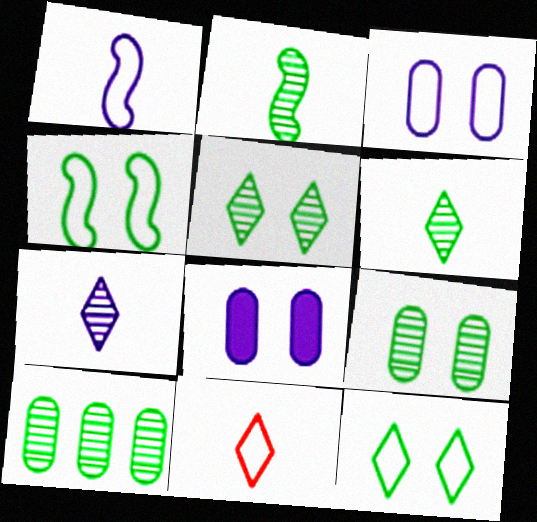[[2, 5, 10]]